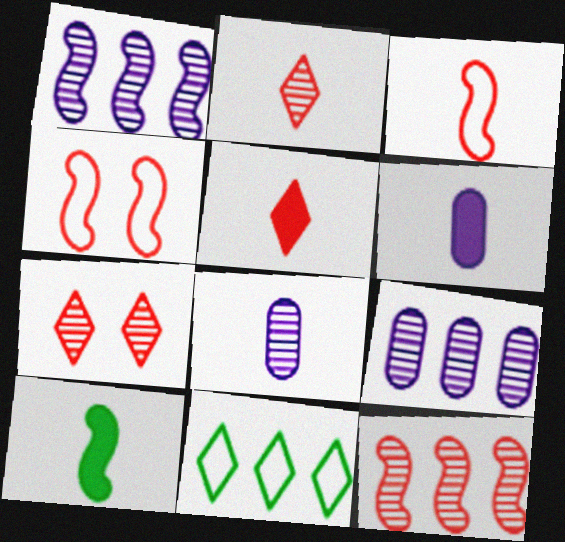[[1, 4, 10], 
[5, 6, 10]]